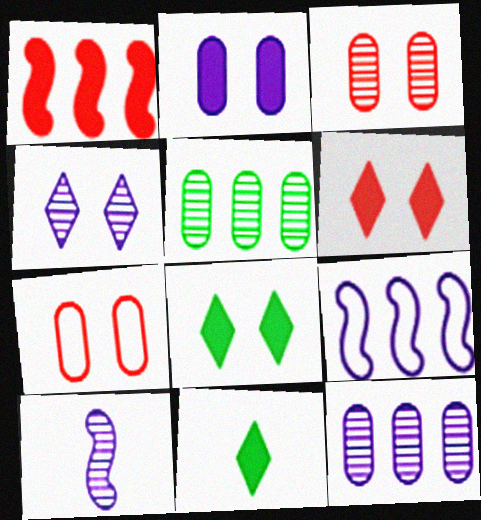[[1, 2, 11], 
[3, 9, 11], 
[4, 10, 12]]